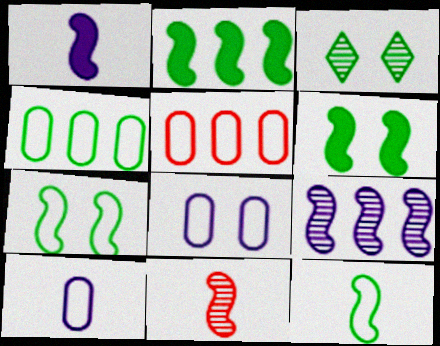[[1, 3, 5], 
[1, 11, 12]]